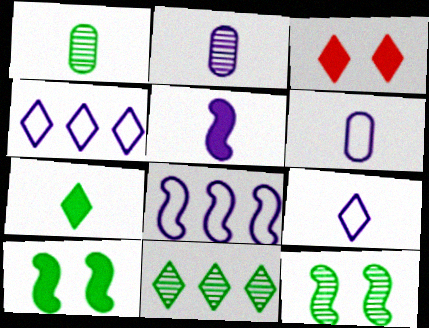[[1, 3, 8], 
[1, 11, 12], 
[2, 5, 9], 
[3, 9, 11]]